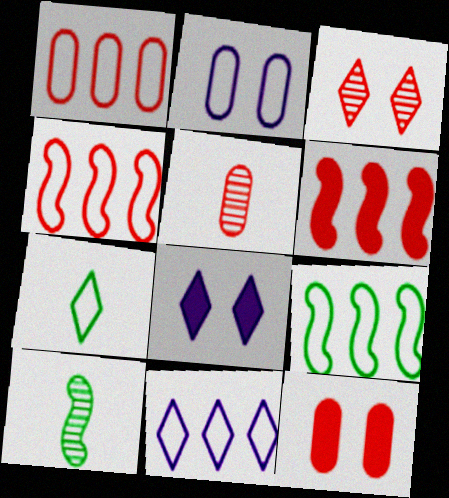[[1, 5, 12], 
[1, 8, 10], 
[1, 9, 11], 
[2, 4, 7], 
[5, 8, 9], 
[10, 11, 12]]